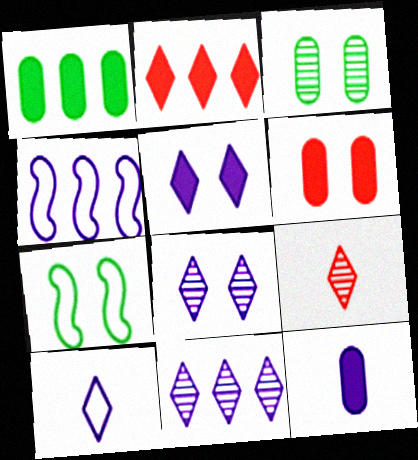[[1, 6, 12], 
[4, 8, 12], 
[5, 10, 11], 
[6, 7, 8]]